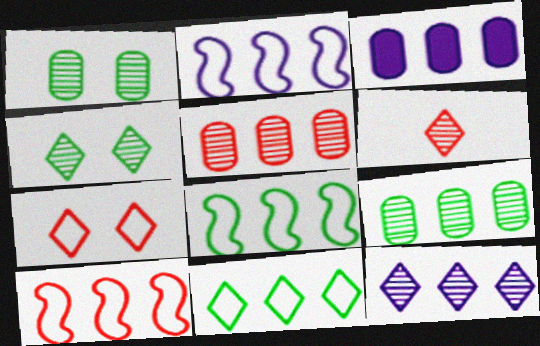[[2, 3, 12], 
[2, 8, 10], 
[4, 6, 12]]